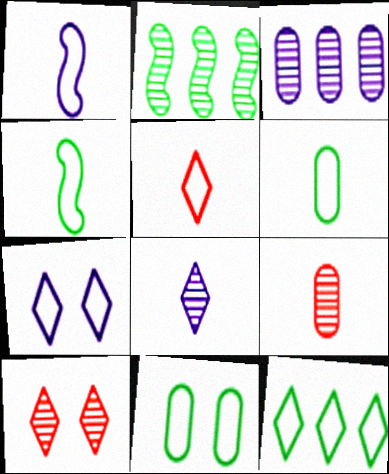[[1, 5, 6], 
[4, 11, 12], 
[5, 7, 12]]